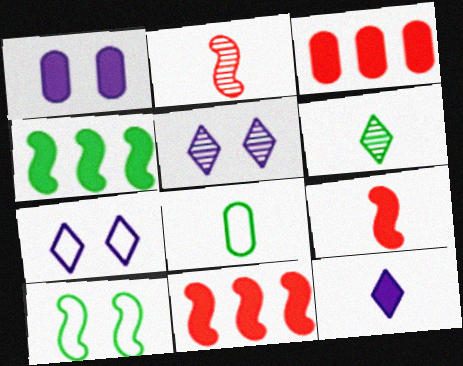[[2, 8, 12], 
[5, 8, 11]]